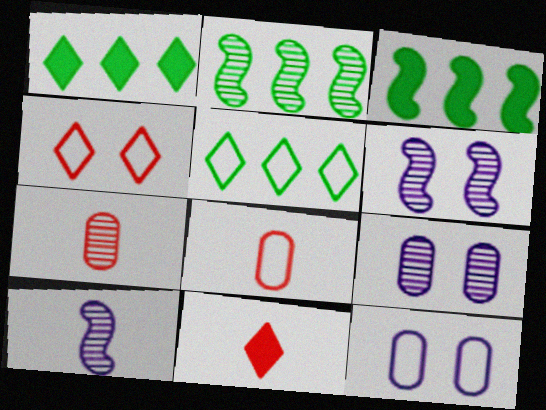[[1, 6, 8], 
[2, 11, 12]]